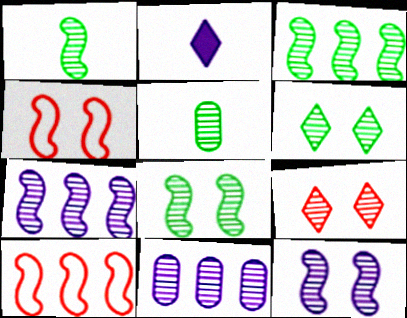[[1, 3, 8], 
[1, 9, 11], 
[3, 5, 6], 
[5, 7, 9]]